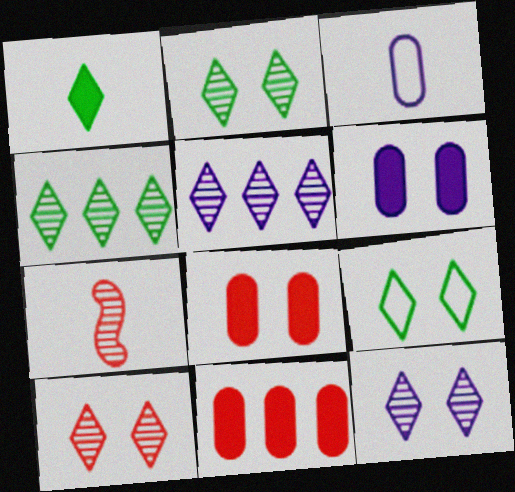[[1, 3, 7], 
[1, 4, 9], 
[2, 10, 12]]